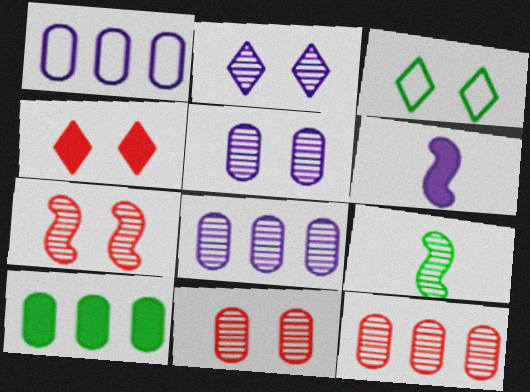[[1, 2, 6], 
[1, 4, 9], 
[1, 10, 12], 
[2, 3, 4], 
[2, 9, 12], 
[3, 6, 12], 
[3, 9, 10], 
[4, 6, 10]]